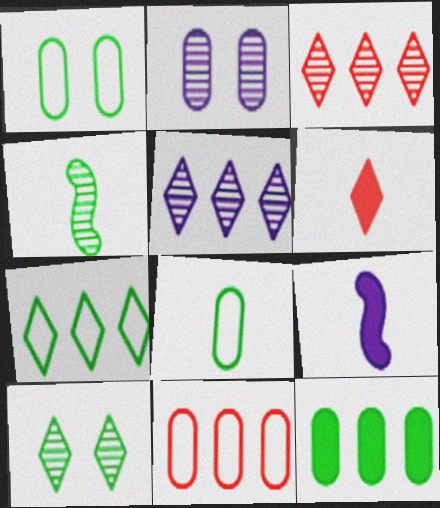[[1, 3, 9], 
[2, 3, 4], 
[9, 10, 11]]